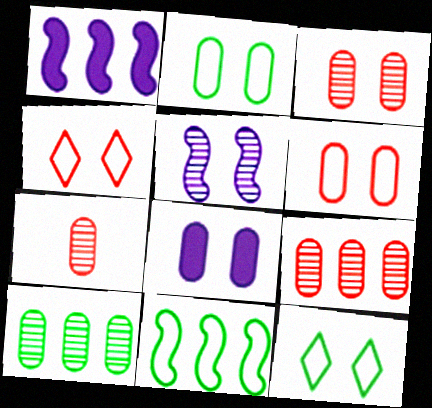[[1, 7, 12], 
[2, 3, 8], 
[3, 7, 9]]